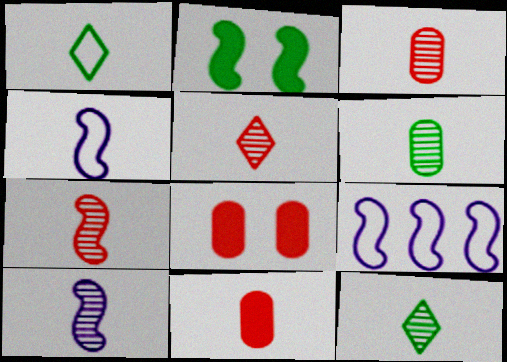[[1, 10, 11], 
[2, 7, 9], 
[3, 5, 7], 
[3, 10, 12], 
[4, 11, 12], 
[5, 6, 10], 
[8, 9, 12]]